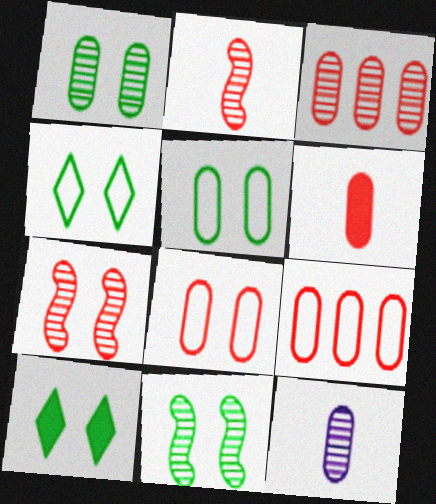[[1, 3, 12], 
[3, 6, 8], 
[5, 10, 11]]